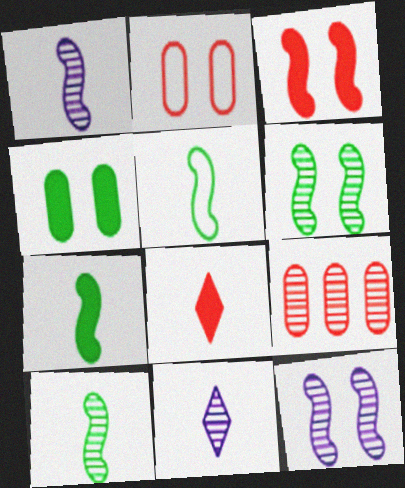[[5, 7, 10], 
[6, 9, 11]]